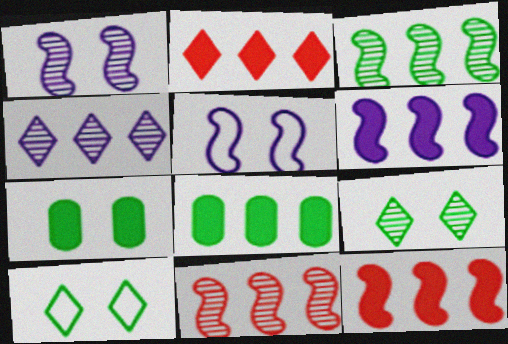[[2, 6, 8]]